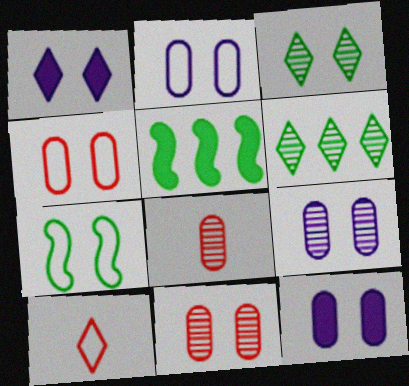[[1, 6, 10], 
[1, 7, 11], 
[2, 9, 12], 
[5, 9, 10]]